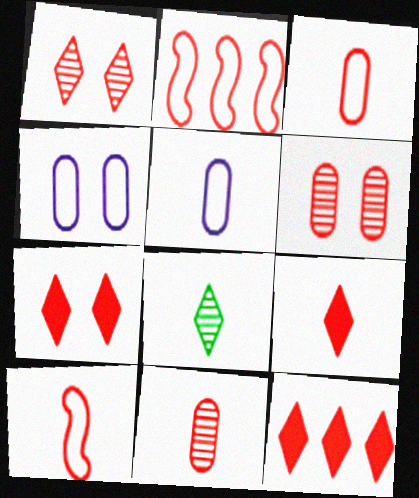[[2, 6, 9], 
[2, 7, 11], 
[6, 10, 12], 
[7, 9, 12], 
[9, 10, 11]]